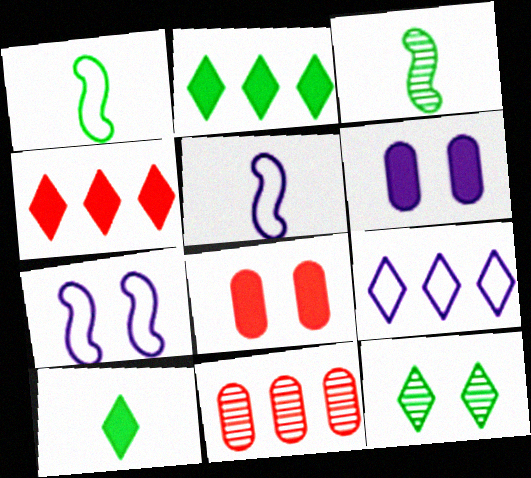[[3, 8, 9], 
[7, 8, 12], 
[7, 10, 11]]